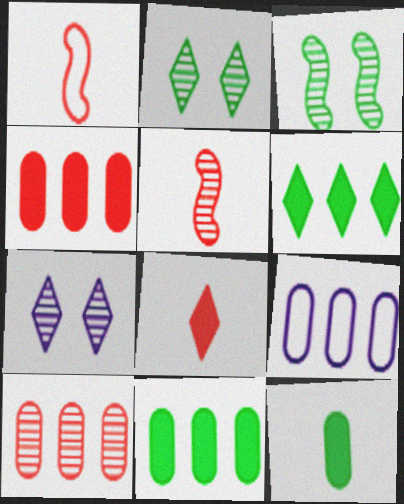[[1, 7, 11], 
[3, 8, 9], 
[9, 10, 11]]